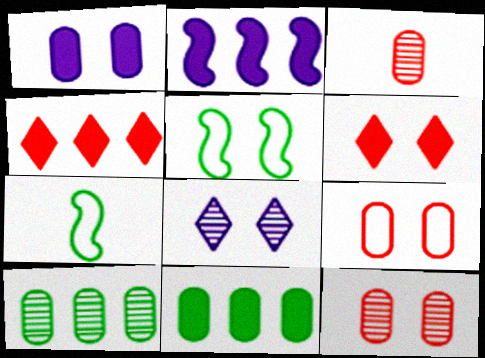[[2, 4, 11]]